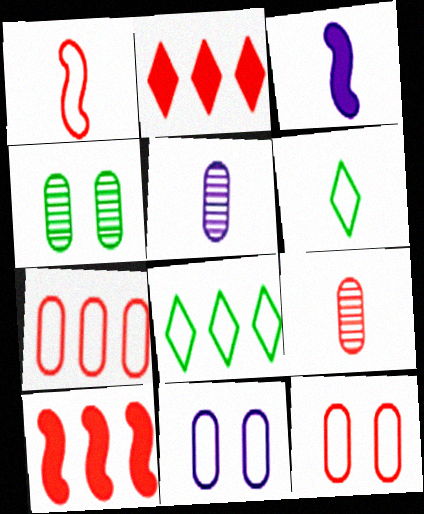[[1, 8, 11], 
[3, 6, 9]]